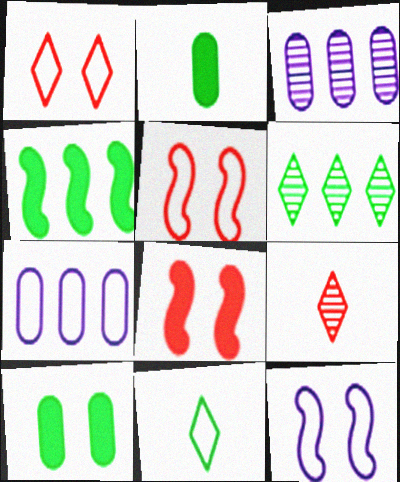[[3, 8, 11], 
[5, 7, 11]]